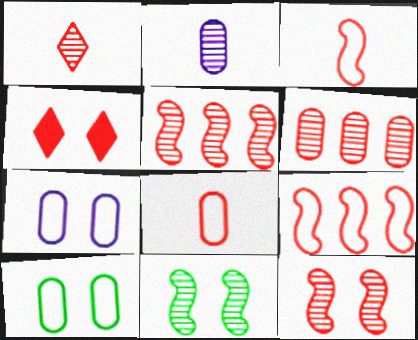[[1, 6, 12], 
[3, 4, 6], 
[4, 5, 8], 
[4, 7, 11]]